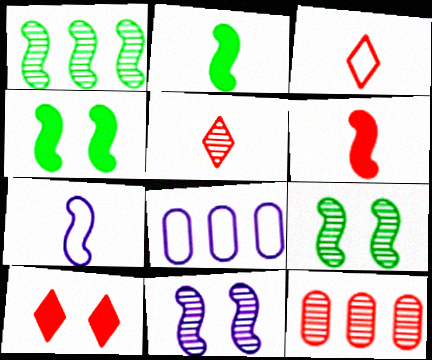[[4, 5, 8]]